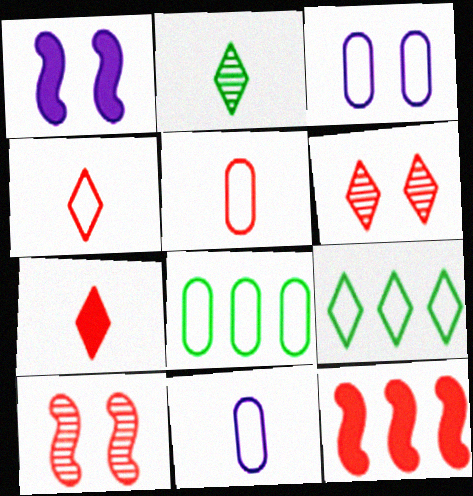[[2, 3, 12], 
[3, 5, 8], 
[5, 6, 12]]